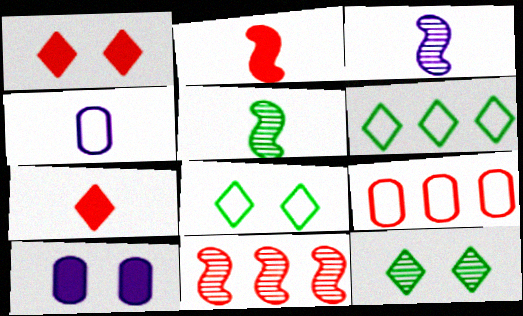[[4, 5, 7]]